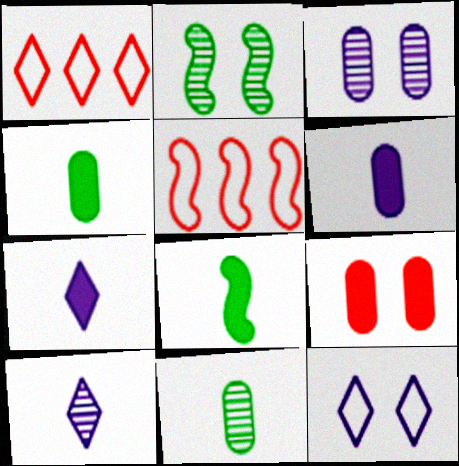[[1, 2, 6], 
[1, 3, 8], 
[2, 9, 12]]